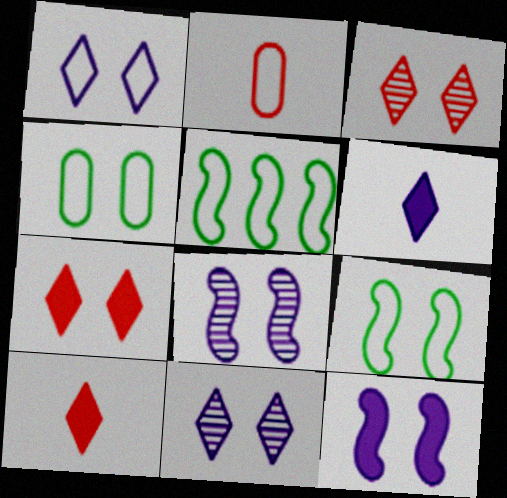[[1, 2, 5], 
[3, 4, 12], 
[4, 7, 8]]